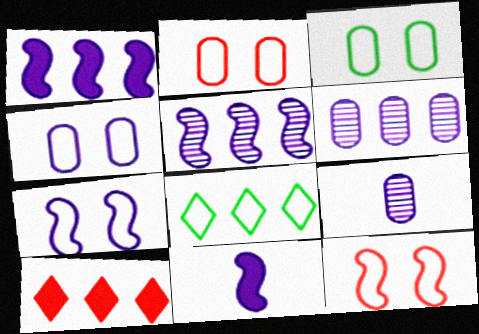[[2, 3, 4], 
[5, 7, 11]]